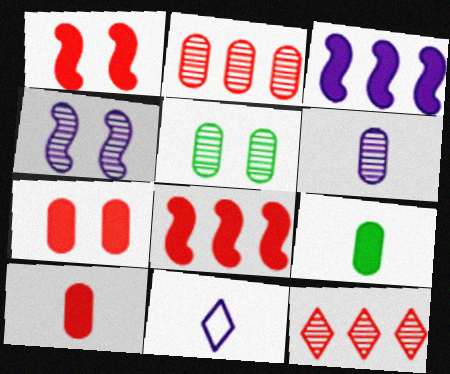[[2, 5, 6], 
[5, 8, 11]]